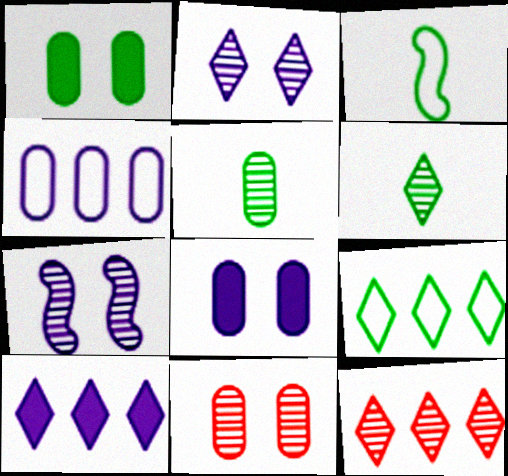[[2, 6, 12], 
[3, 8, 12], 
[3, 10, 11], 
[5, 7, 12], 
[9, 10, 12]]